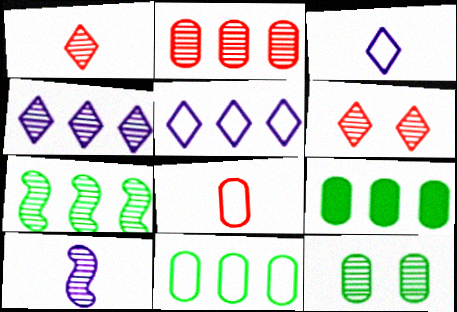[[2, 4, 7]]